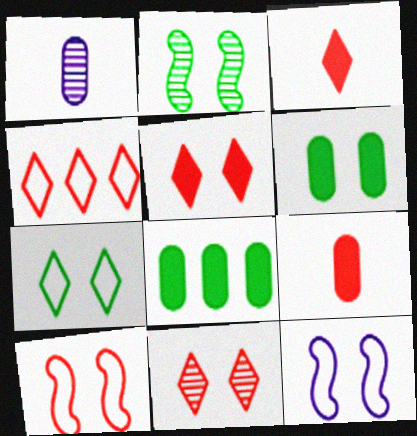[[2, 6, 7], 
[3, 4, 11], 
[6, 11, 12]]